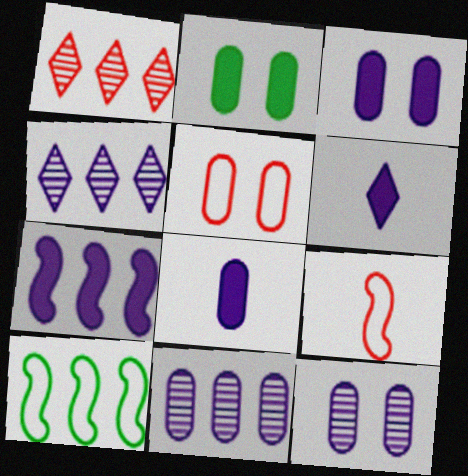[[2, 4, 9], 
[2, 5, 12], 
[3, 6, 7]]